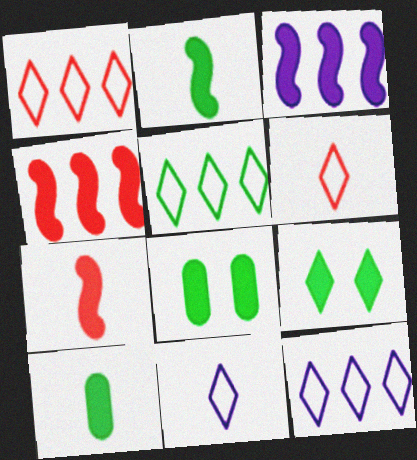[[1, 5, 12]]